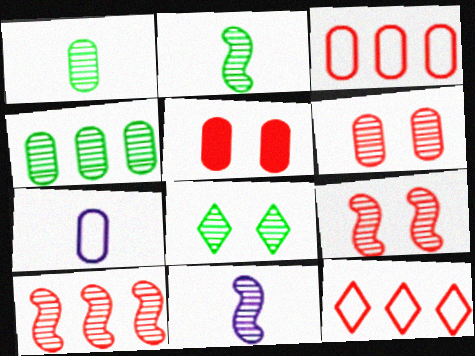[[2, 4, 8], 
[4, 5, 7]]